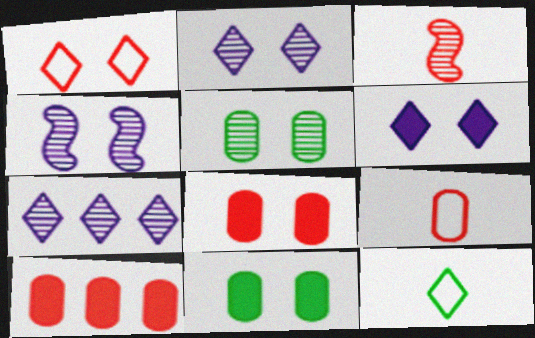[[1, 3, 10], 
[1, 4, 11], 
[3, 5, 7], 
[4, 10, 12]]